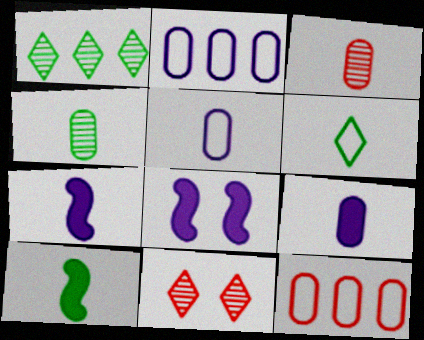[[2, 10, 11], 
[3, 6, 7], 
[4, 6, 10]]